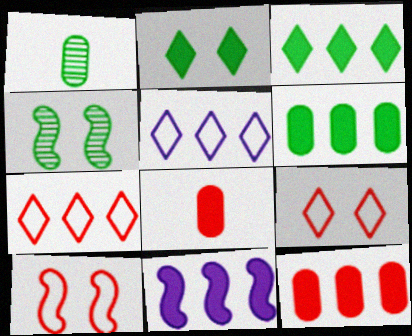[[1, 9, 11], 
[2, 8, 11], 
[3, 11, 12], 
[4, 5, 8]]